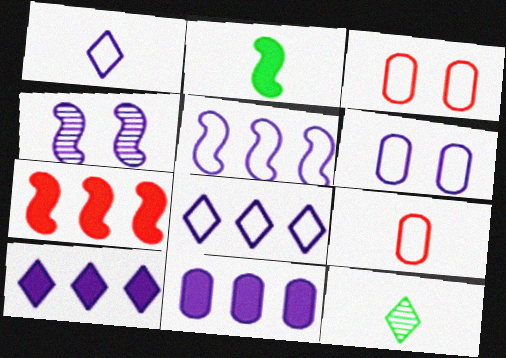[[1, 4, 11], 
[1, 5, 6], 
[6, 7, 12]]